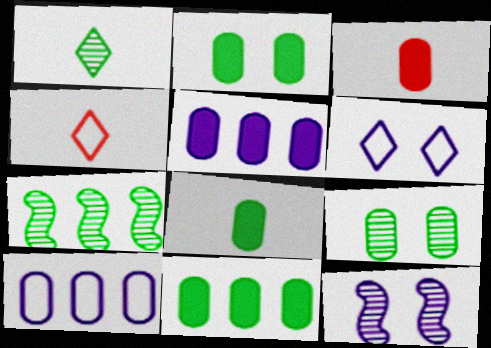[[1, 7, 9], 
[2, 3, 5], 
[2, 8, 11], 
[3, 6, 7], 
[3, 9, 10], 
[4, 11, 12]]